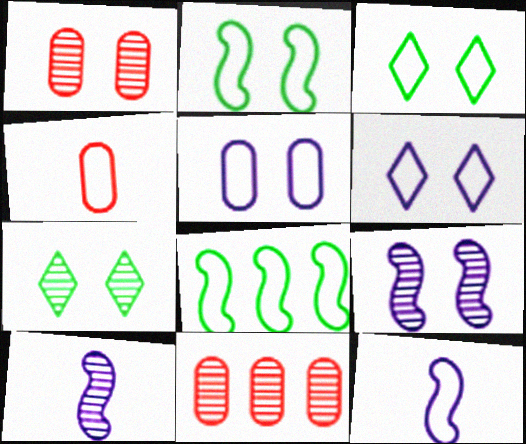[[1, 7, 9], 
[4, 6, 8], 
[7, 10, 11]]